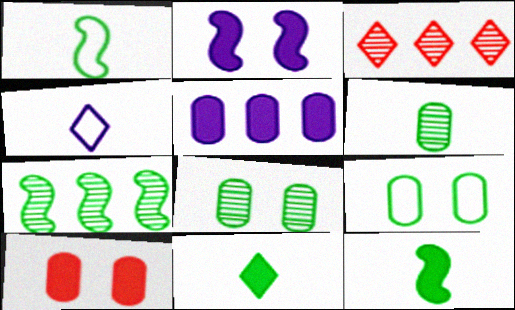[[1, 6, 11], 
[4, 7, 10], 
[7, 9, 11]]